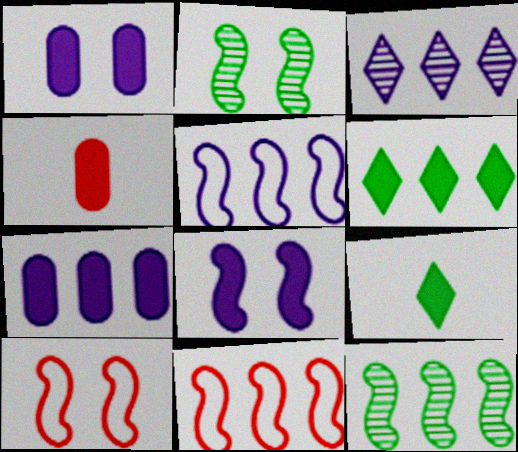[[2, 8, 10], 
[3, 5, 7], 
[4, 6, 8]]